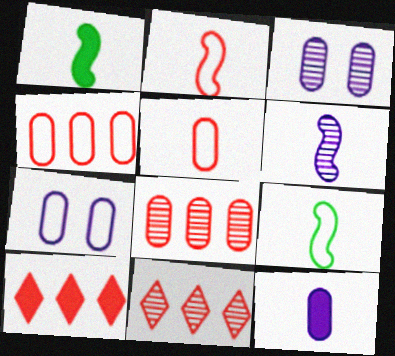[[1, 2, 6], 
[1, 7, 11], 
[3, 9, 10]]